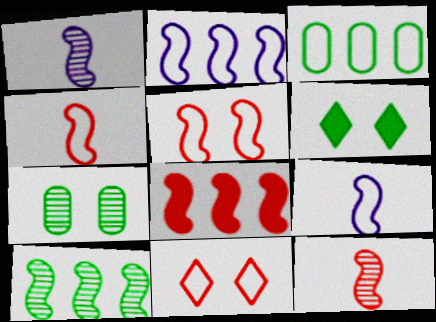[[2, 8, 10], 
[3, 9, 11], 
[5, 8, 12]]